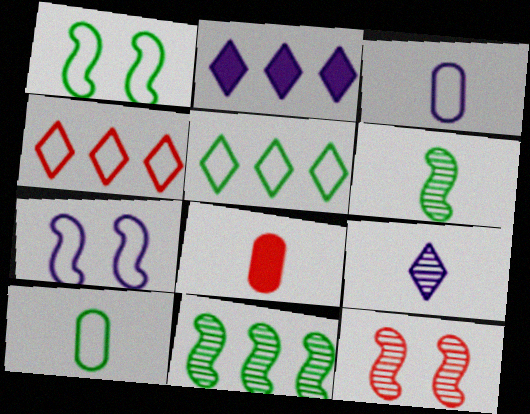[[1, 3, 4], 
[1, 5, 10], 
[2, 10, 12], 
[4, 7, 10], 
[4, 8, 12]]